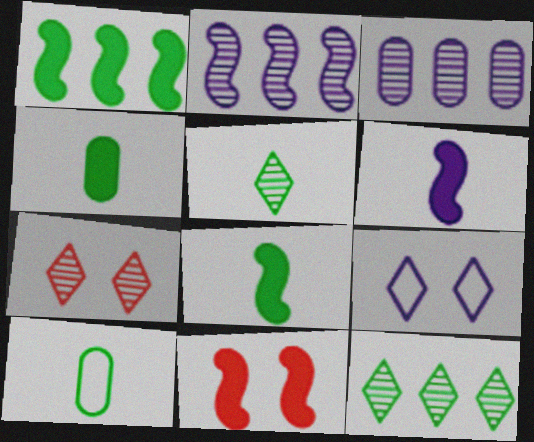[[1, 6, 11], 
[3, 6, 9], 
[5, 8, 10]]